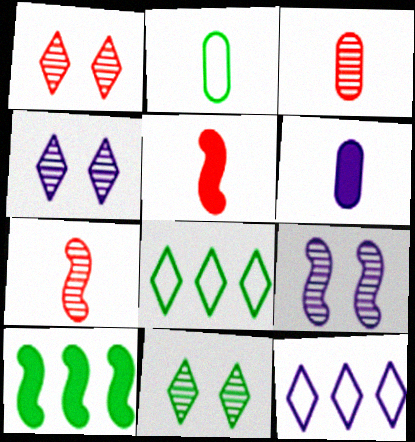[[1, 4, 11], 
[2, 3, 6], 
[2, 10, 11], 
[6, 9, 12]]